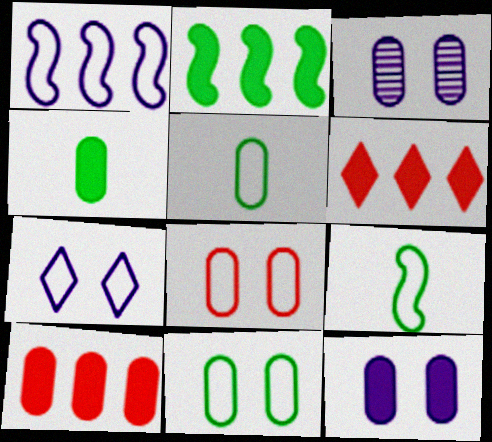[[3, 5, 10], 
[3, 6, 9], 
[4, 10, 12]]